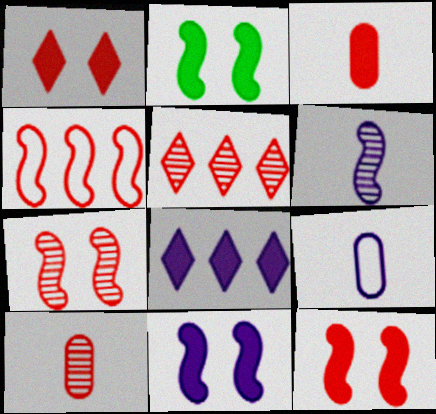[[1, 4, 10], 
[2, 3, 8], 
[2, 4, 6], 
[2, 5, 9], 
[2, 11, 12], 
[5, 7, 10]]